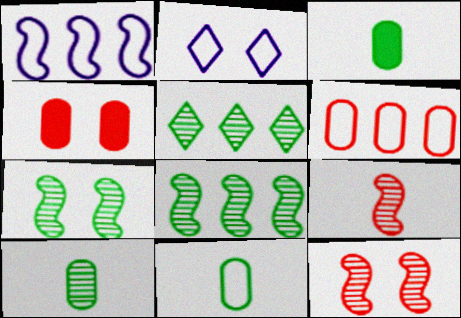[[2, 4, 7], 
[3, 10, 11], 
[5, 7, 10]]